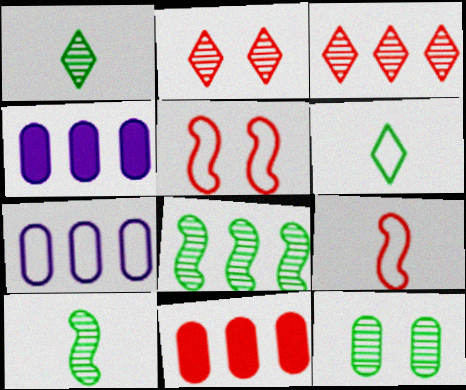[[1, 4, 5], 
[1, 8, 12], 
[2, 9, 11], 
[5, 6, 7]]